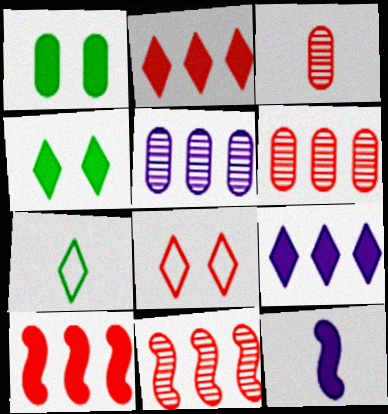[[1, 2, 12], 
[3, 7, 12], 
[3, 8, 10]]